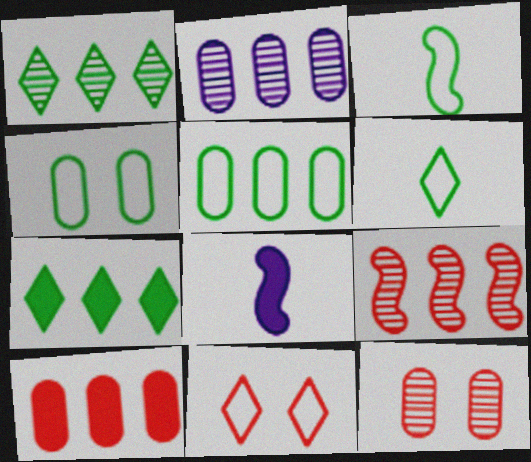[[1, 2, 9], 
[2, 5, 10]]